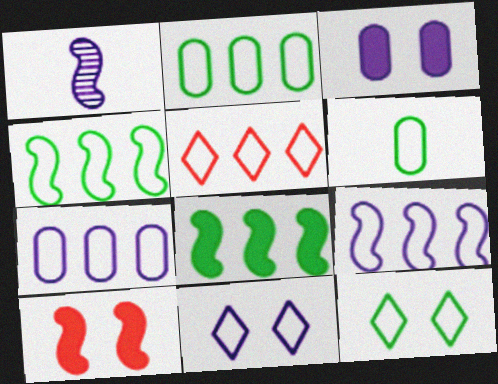[[1, 4, 10], 
[2, 5, 9], 
[4, 5, 7], 
[4, 6, 12]]